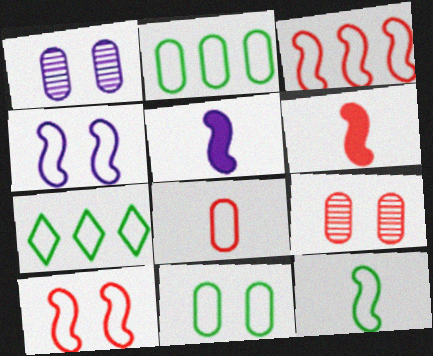[[1, 6, 7], 
[3, 4, 12], 
[4, 7, 8], 
[5, 7, 9], 
[7, 11, 12]]